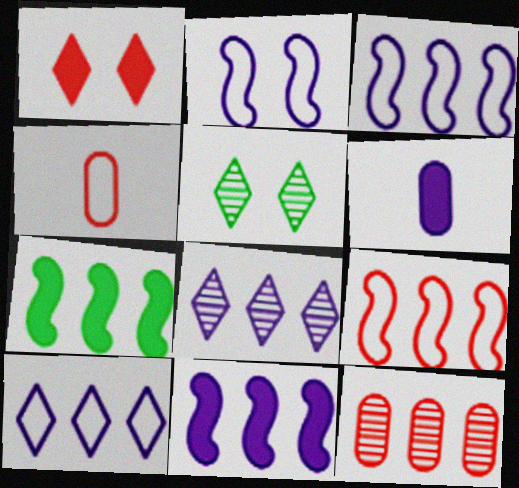[[1, 6, 7], 
[2, 6, 8], 
[4, 5, 11], 
[5, 6, 9], 
[7, 10, 12]]